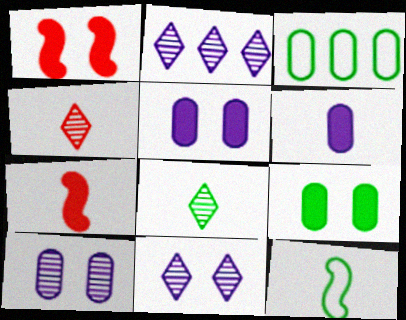[[3, 7, 11], 
[4, 6, 12]]